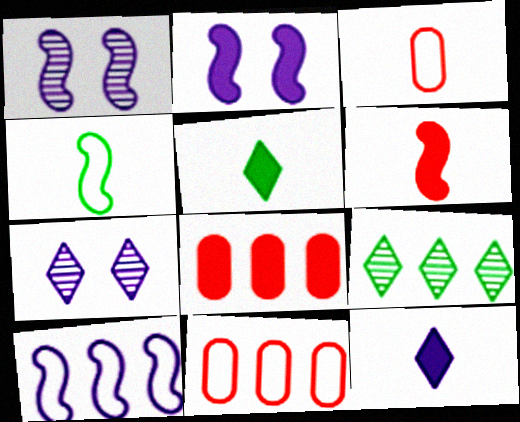[[1, 5, 11], 
[2, 3, 9], 
[2, 5, 8], 
[4, 7, 8], 
[8, 9, 10]]